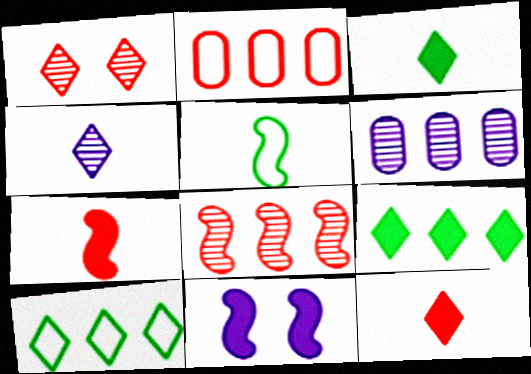[[1, 2, 7], 
[5, 8, 11]]